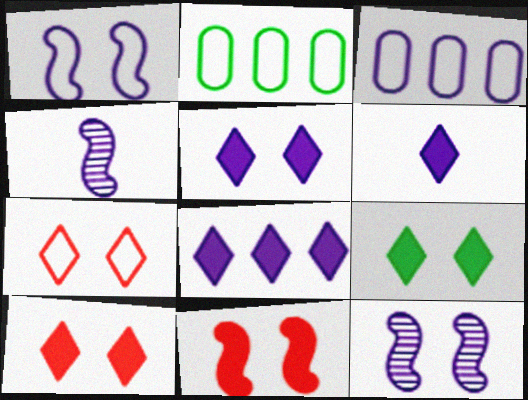[[2, 4, 10], 
[3, 4, 5], 
[3, 6, 12], 
[5, 6, 8], 
[5, 9, 10]]